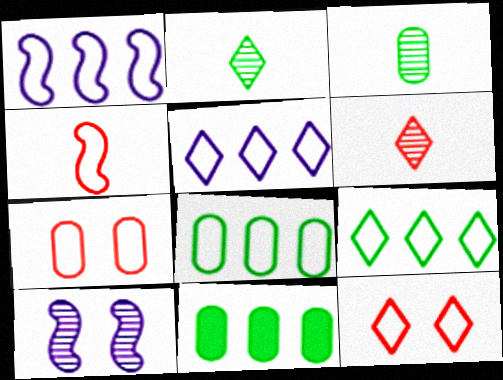[]